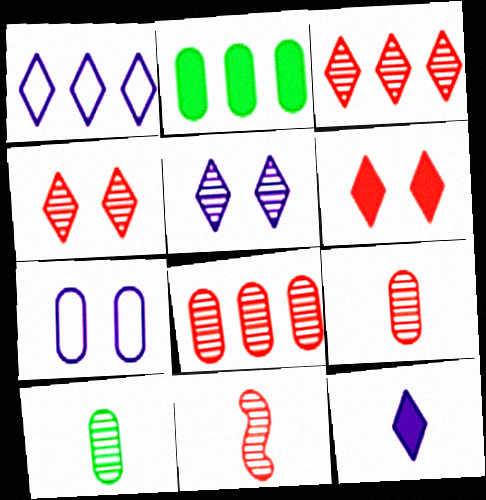[[1, 5, 12], 
[2, 7, 9], 
[4, 8, 11]]